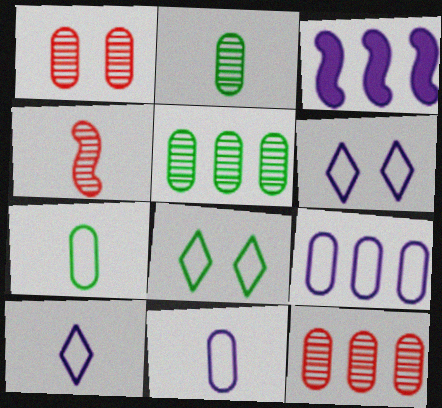[]